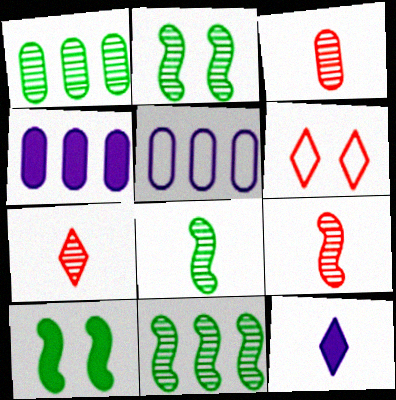[[2, 8, 11], 
[3, 7, 9], 
[4, 6, 8], 
[5, 7, 10]]